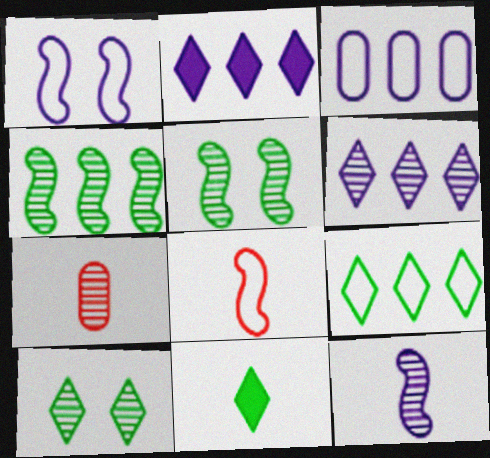[[5, 6, 7], 
[9, 10, 11]]